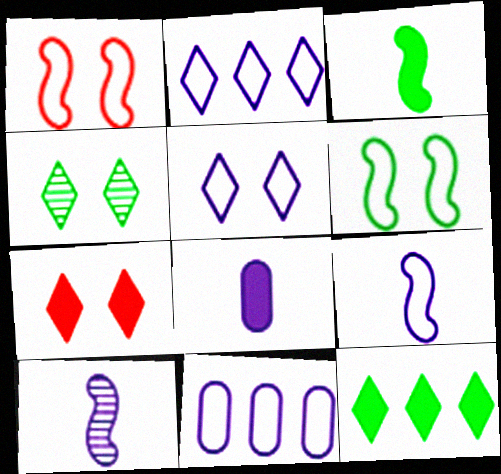[[4, 5, 7], 
[5, 9, 11]]